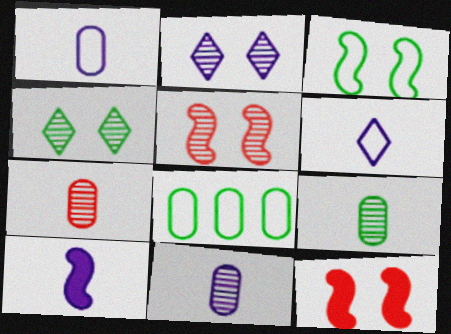[[6, 10, 11], 
[7, 9, 11]]